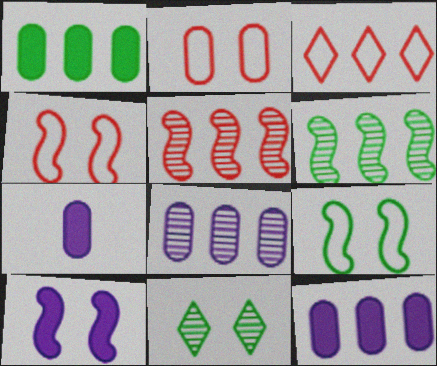[[2, 10, 11], 
[3, 6, 12]]